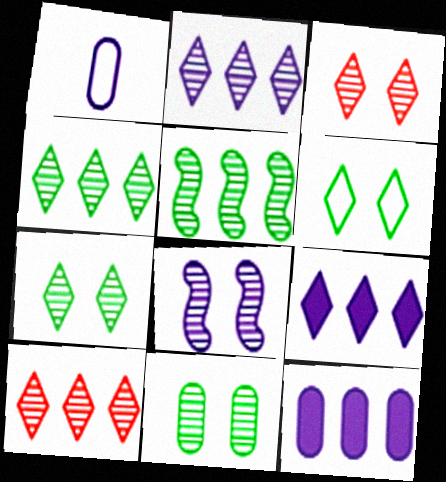[[1, 8, 9], 
[2, 4, 10], 
[3, 8, 11]]